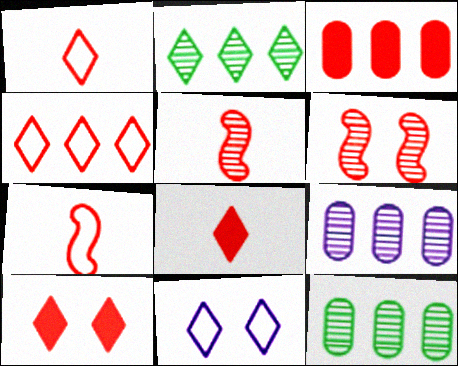[[1, 3, 6], 
[2, 8, 11]]